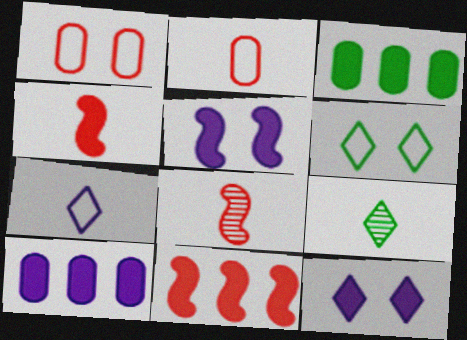[[3, 4, 12], 
[6, 8, 10]]